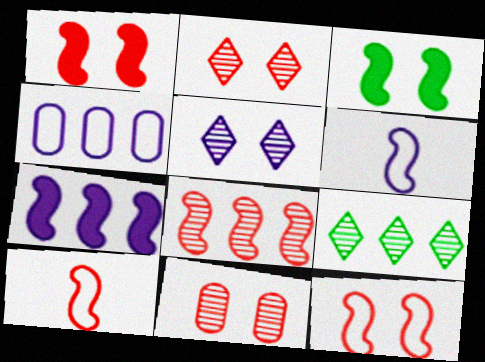[[1, 8, 10], 
[3, 6, 8]]